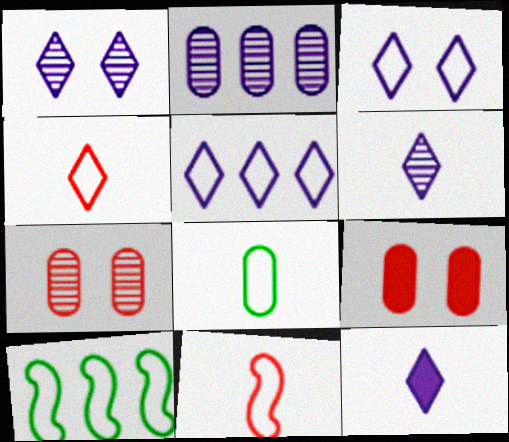[[1, 5, 12], 
[2, 8, 9], 
[6, 9, 10], 
[7, 10, 12]]